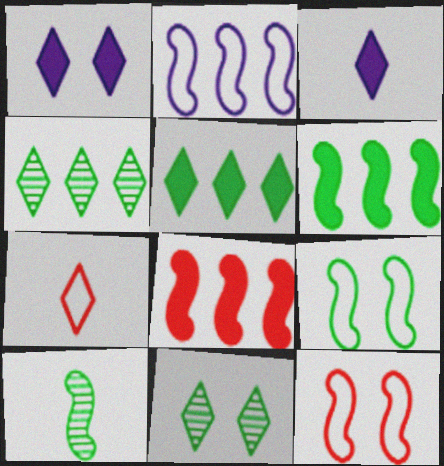[[1, 4, 7], 
[6, 9, 10]]